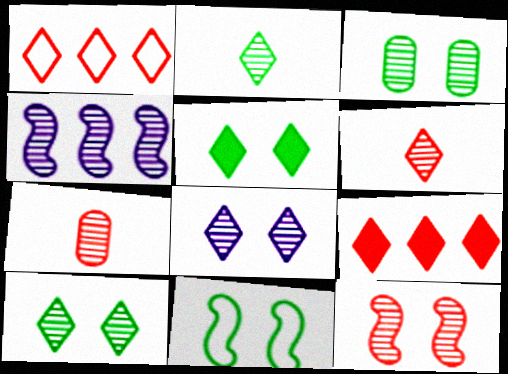[[3, 4, 6], 
[3, 5, 11], 
[3, 8, 12], 
[4, 7, 10]]